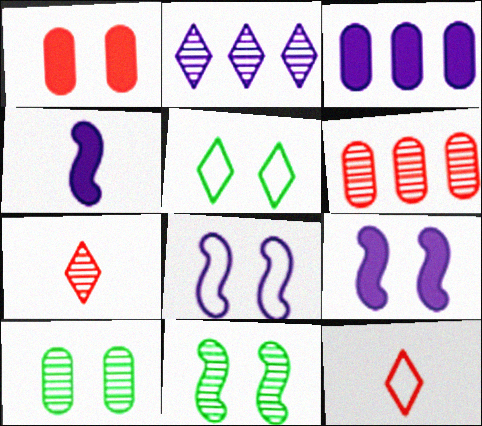[[3, 11, 12], 
[4, 5, 6]]